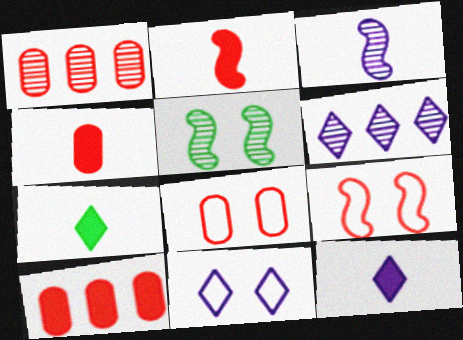[[1, 4, 8], 
[6, 11, 12]]